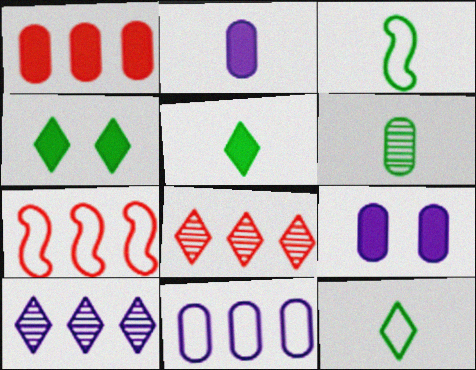[[1, 7, 8], 
[3, 5, 6], 
[3, 8, 9]]